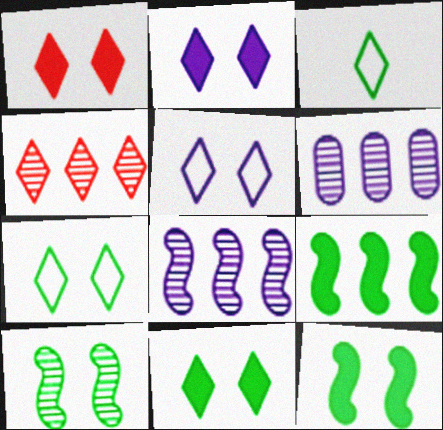[[1, 2, 11], 
[2, 3, 4]]